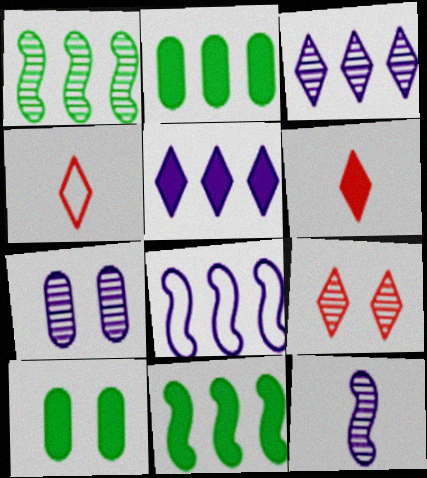[[3, 7, 12], 
[4, 7, 11]]